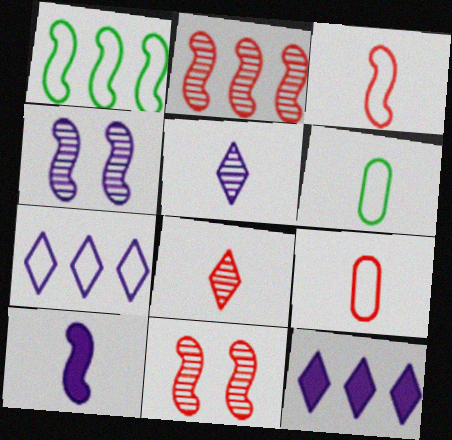[[1, 10, 11], 
[6, 8, 10], 
[6, 11, 12]]